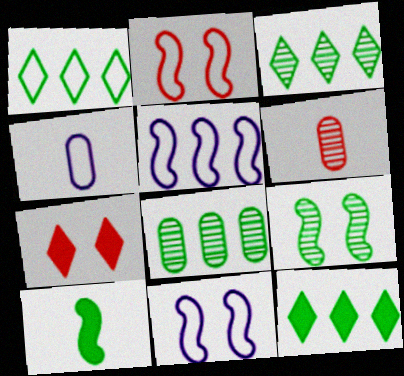[[1, 2, 4], 
[1, 3, 12], 
[6, 11, 12]]